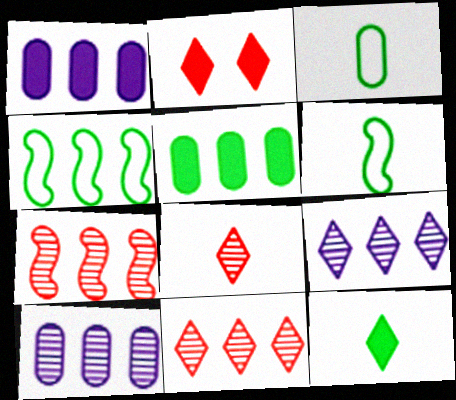[[1, 4, 11], 
[2, 6, 10]]